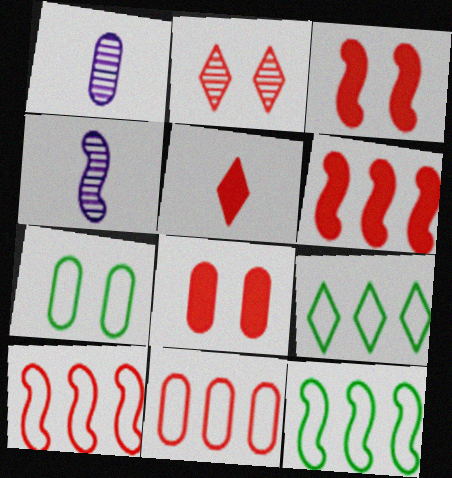[[1, 3, 9], 
[3, 4, 12], 
[4, 8, 9], 
[5, 6, 8]]